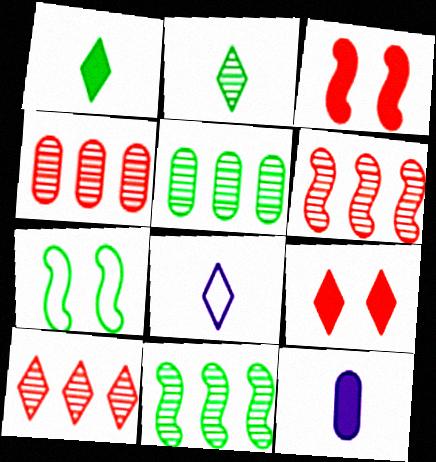[[1, 5, 7], 
[3, 5, 8], 
[4, 6, 10], 
[7, 10, 12]]